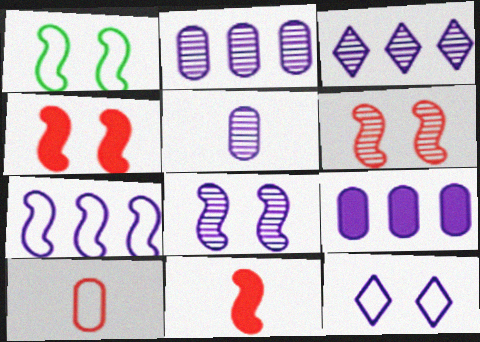[[1, 4, 8], 
[3, 5, 8], 
[3, 7, 9]]